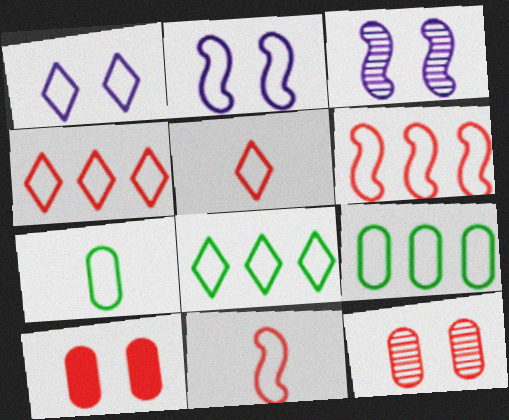[[1, 5, 8], 
[1, 6, 7], 
[1, 9, 11], 
[2, 4, 7], 
[2, 5, 9]]